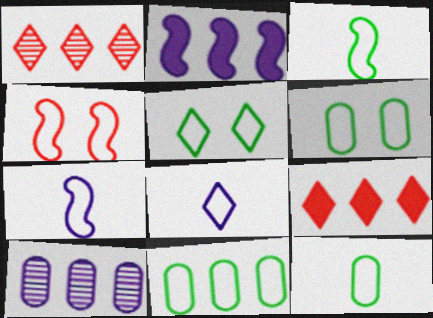[[1, 2, 11], 
[3, 5, 11], 
[4, 8, 11], 
[6, 11, 12]]